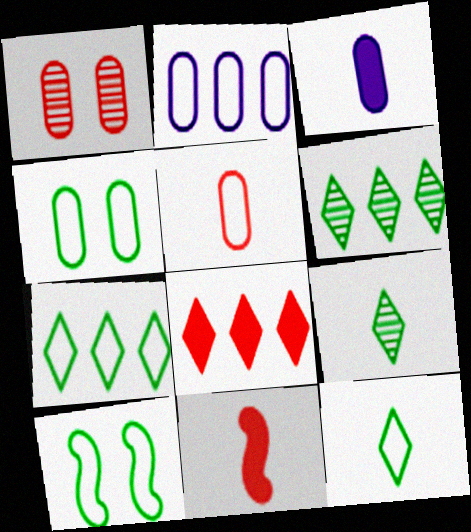[[2, 4, 5]]